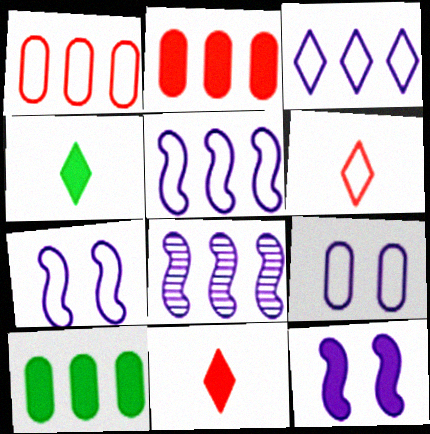[[2, 4, 12], 
[10, 11, 12]]